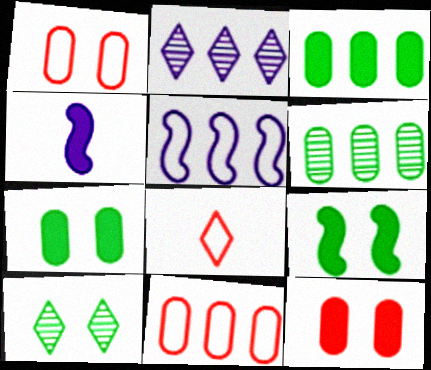[[4, 10, 11]]